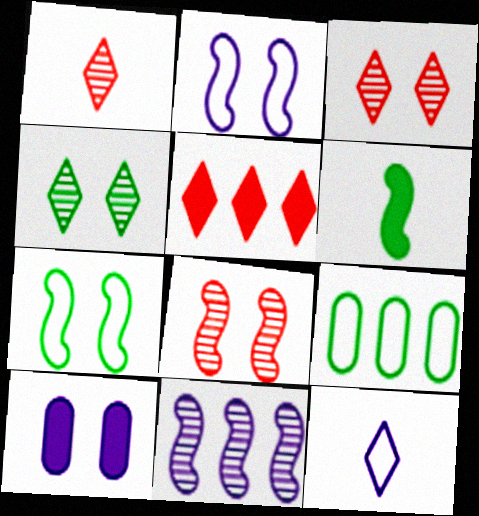[[3, 7, 10], 
[4, 5, 12], 
[4, 6, 9], 
[5, 6, 10], 
[5, 9, 11], 
[10, 11, 12]]